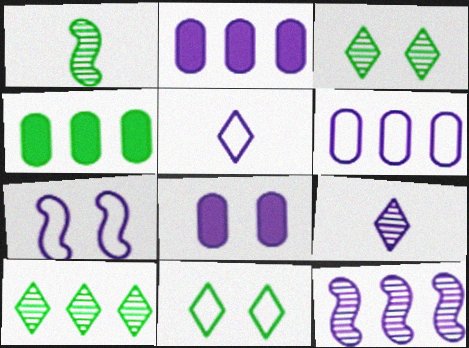[[1, 4, 11], 
[2, 7, 9], 
[5, 6, 7], 
[5, 8, 12]]